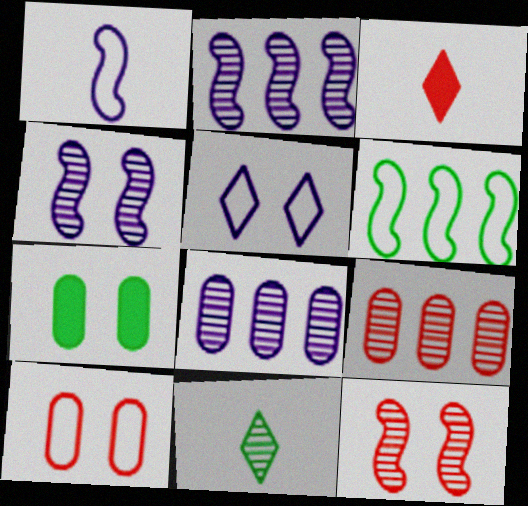[[4, 9, 11], 
[5, 7, 12], 
[6, 7, 11], 
[8, 11, 12]]